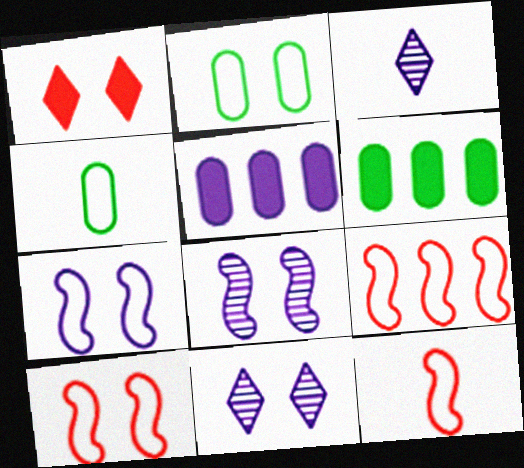[[1, 2, 8], 
[3, 5, 7], 
[3, 6, 10], 
[6, 11, 12], 
[9, 10, 12]]